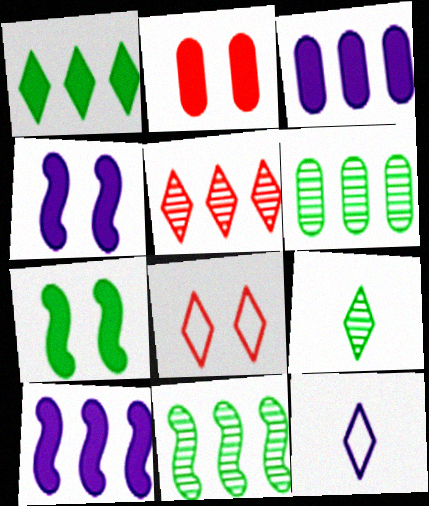[[2, 11, 12]]